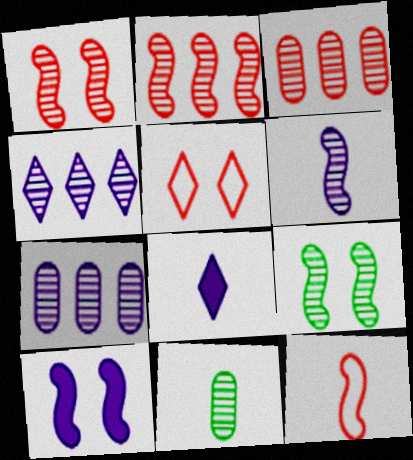[[1, 4, 11], 
[2, 6, 9], 
[8, 11, 12]]